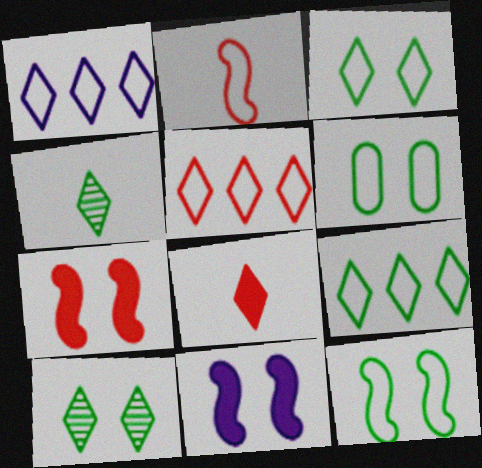[[1, 2, 6], 
[1, 5, 9], 
[1, 8, 10], 
[3, 6, 12]]